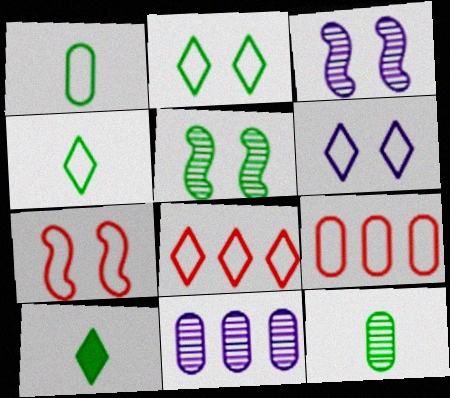[[3, 9, 10], 
[4, 6, 8], 
[7, 10, 11]]